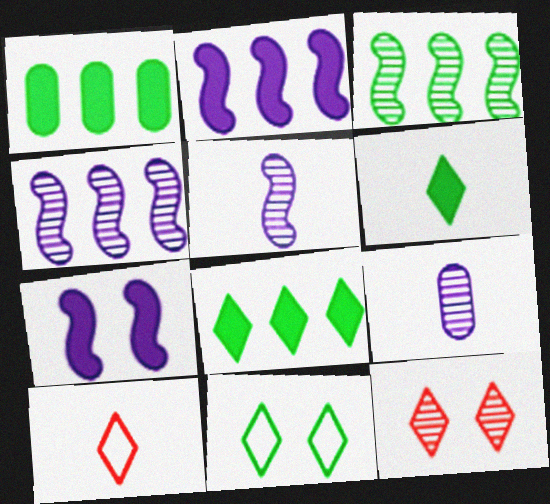[[3, 9, 12]]